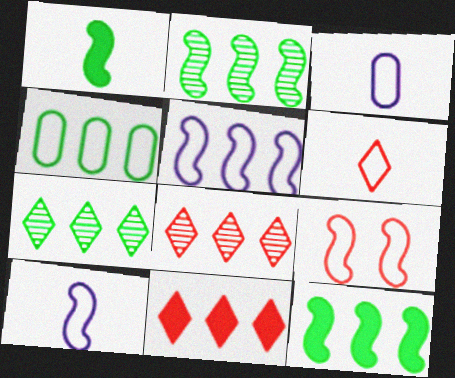[[4, 7, 12]]